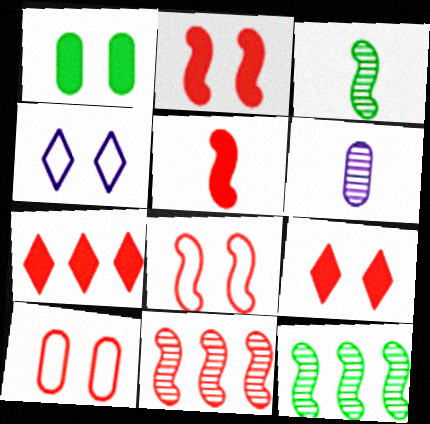[[5, 8, 11]]